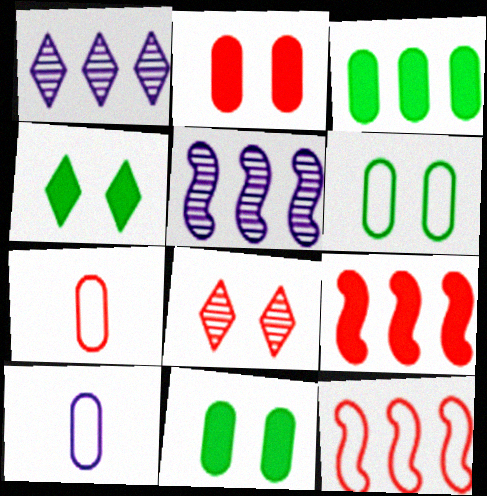[[1, 3, 12], 
[4, 5, 7], 
[7, 8, 9]]